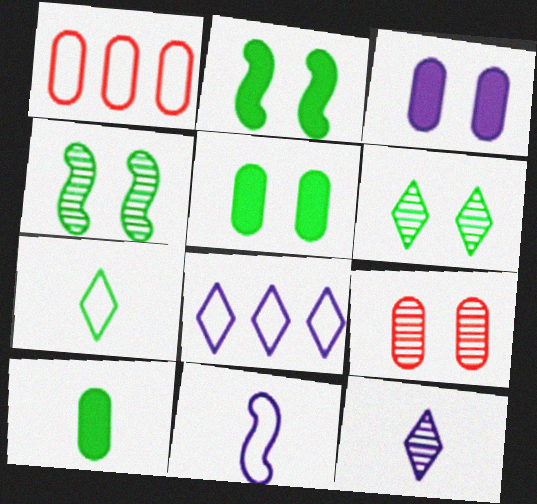[[1, 2, 12]]